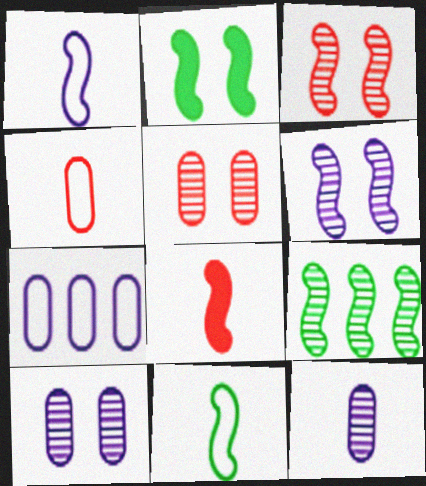[[2, 9, 11]]